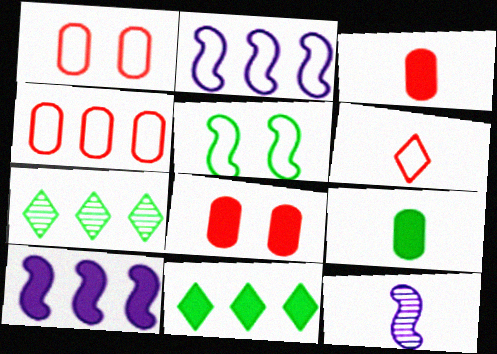[[1, 11, 12], 
[4, 7, 10], 
[5, 7, 9], 
[6, 9, 12]]